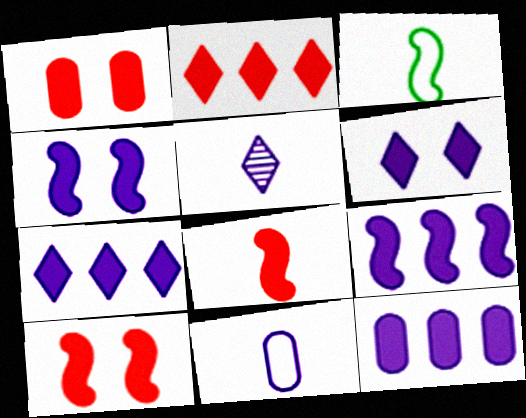[[1, 2, 8], 
[7, 9, 12]]